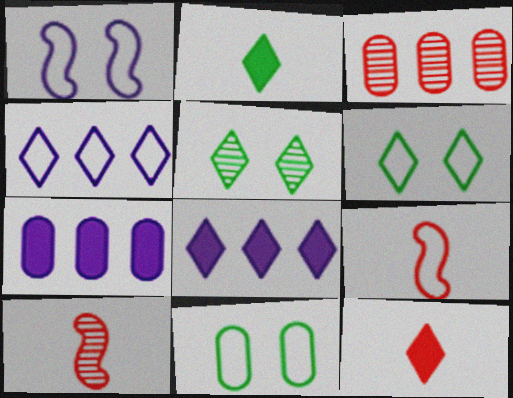[[1, 2, 3], 
[4, 5, 12], 
[4, 9, 11], 
[5, 7, 9], 
[6, 7, 10], 
[8, 10, 11]]